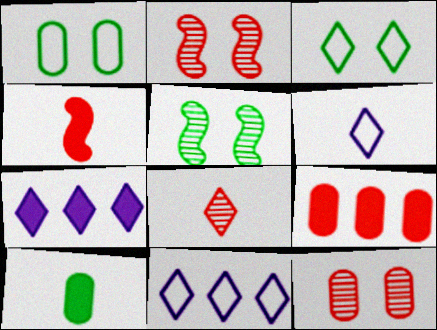[[2, 10, 11], 
[3, 7, 8], 
[5, 6, 9]]